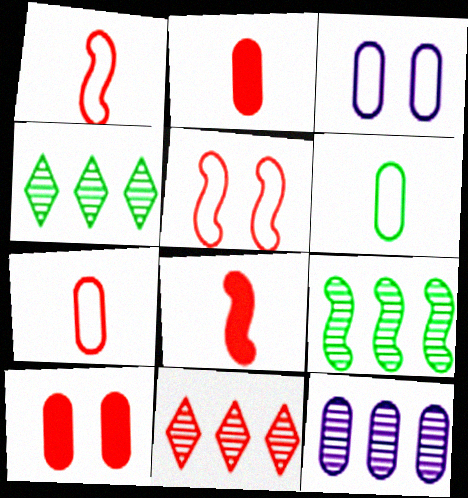[[1, 10, 11], 
[2, 5, 11], 
[3, 4, 8], 
[6, 10, 12], 
[9, 11, 12]]